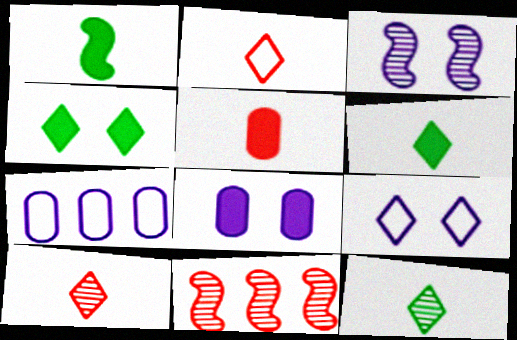[[3, 8, 9]]